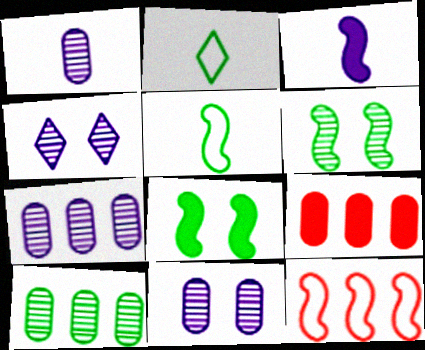[[1, 7, 11], 
[2, 8, 10], 
[3, 6, 12], 
[4, 5, 9]]